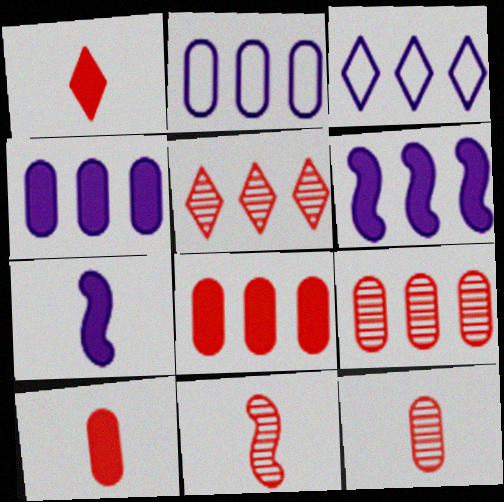[]